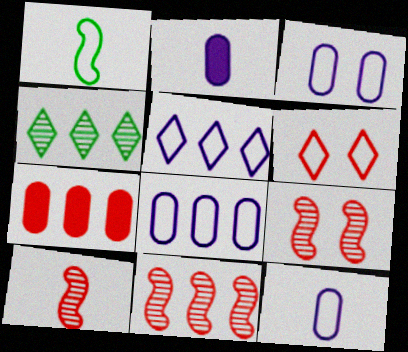[[1, 6, 8], 
[3, 8, 12], 
[6, 7, 10], 
[9, 10, 11]]